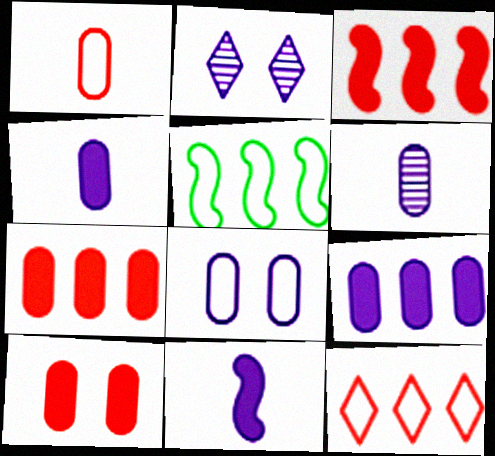[[6, 8, 9]]